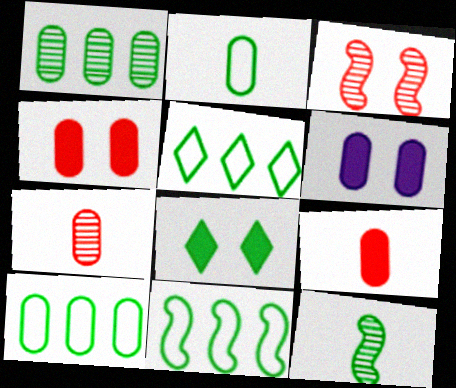[[5, 10, 11], 
[6, 7, 10], 
[8, 10, 12]]